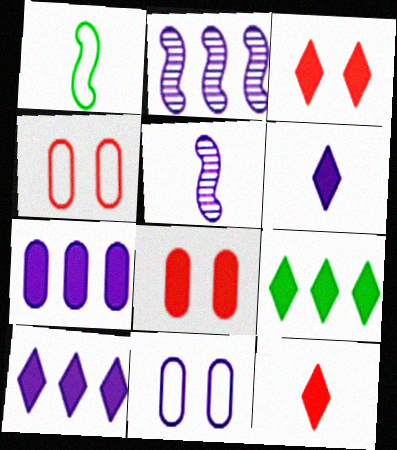[[2, 6, 11], 
[3, 6, 9], 
[4, 5, 9], 
[5, 10, 11]]